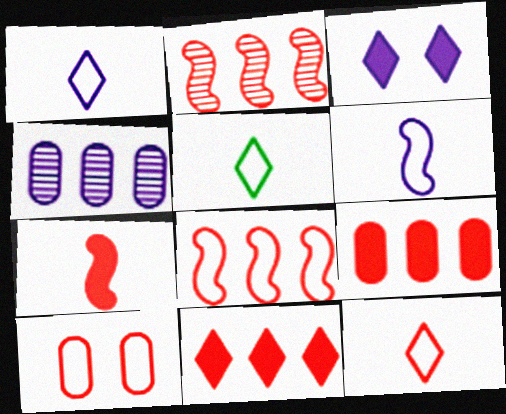[[1, 5, 12], 
[3, 4, 6], 
[8, 10, 12]]